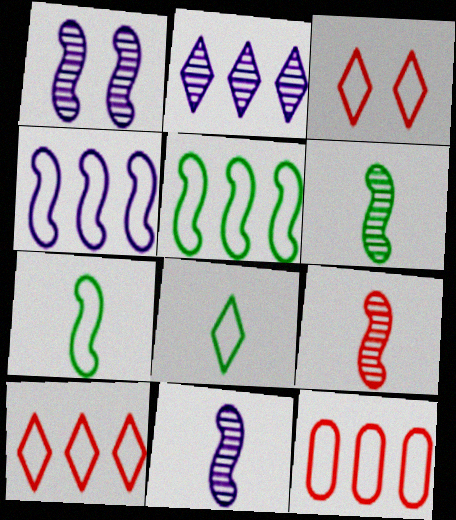[[6, 9, 11]]